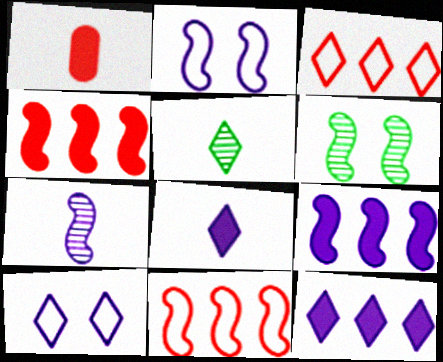[[2, 7, 9]]